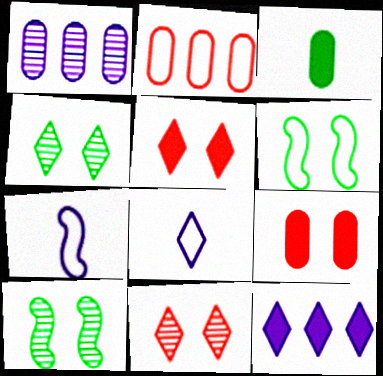[[2, 6, 8]]